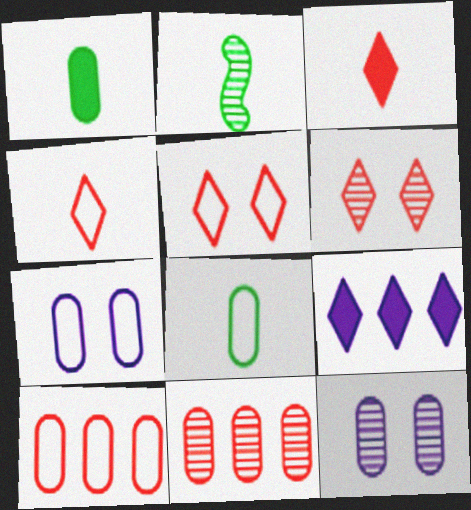[[1, 7, 11], 
[1, 10, 12], 
[7, 8, 10]]